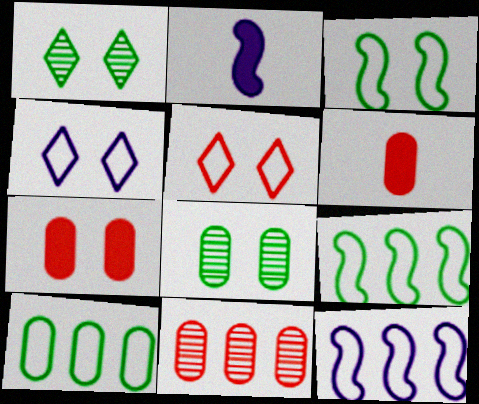[[1, 6, 12]]